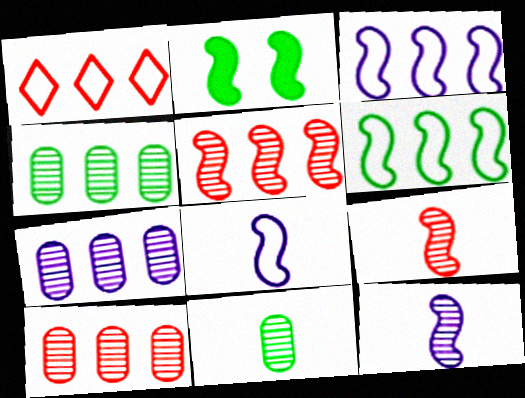[[2, 3, 9], 
[2, 5, 8], 
[4, 7, 10]]